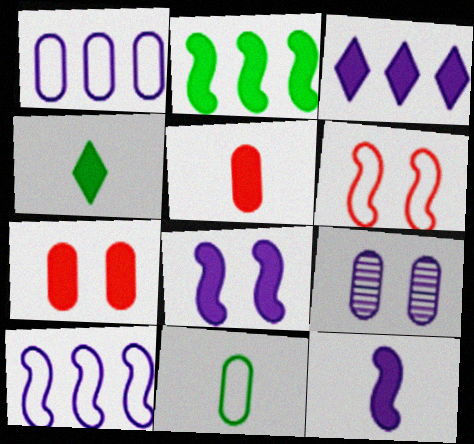[[4, 5, 12]]